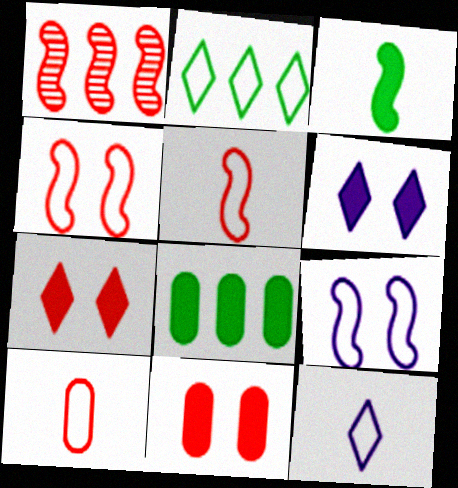[[1, 3, 9], 
[1, 7, 10], 
[2, 9, 10]]